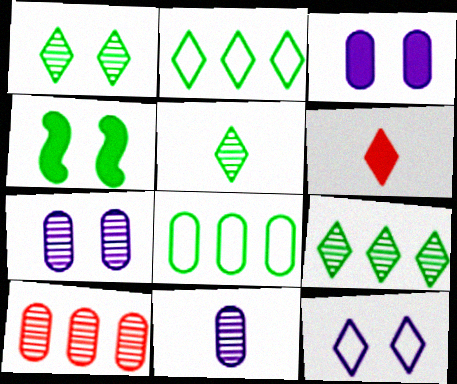[[1, 5, 9], 
[4, 5, 8], 
[6, 9, 12]]